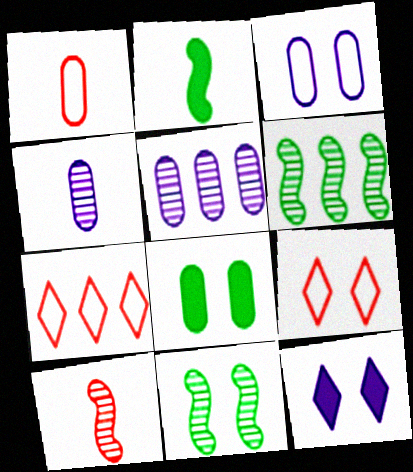[[1, 5, 8], 
[1, 6, 12], 
[2, 5, 9]]